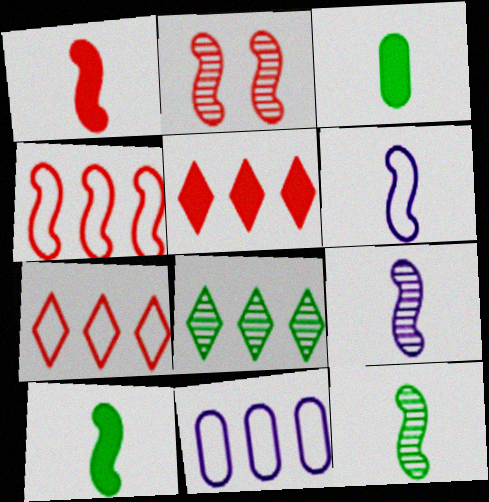[[1, 2, 4], 
[1, 6, 12]]